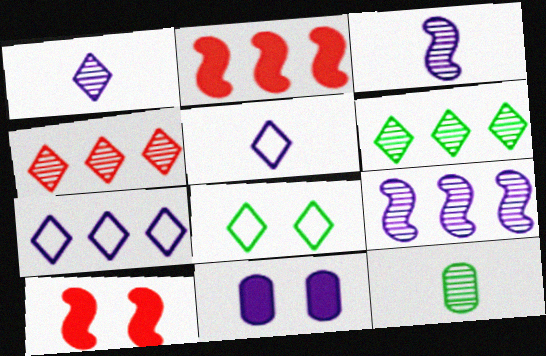[[3, 7, 11], 
[5, 9, 11], 
[7, 10, 12]]